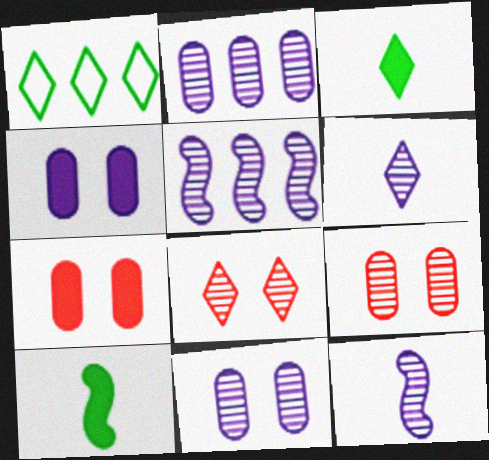[[1, 7, 12], 
[5, 6, 11]]